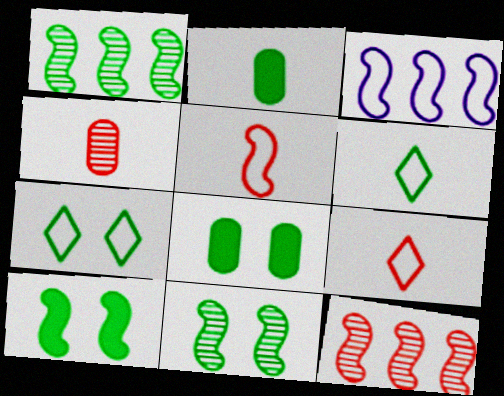[[1, 2, 7], 
[1, 6, 8], 
[7, 8, 11]]